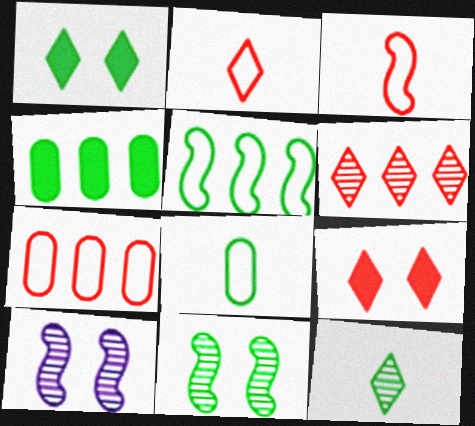[[2, 4, 10], 
[2, 6, 9]]